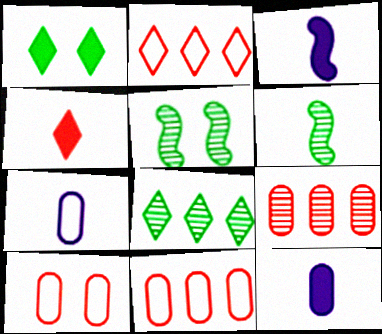[[2, 5, 12], 
[3, 8, 10], 
[4, 6, 7]]